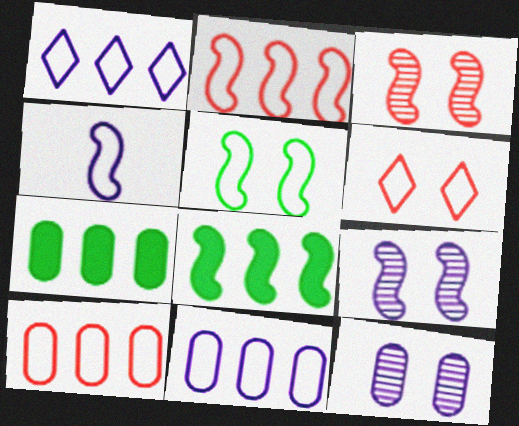[[2, 4, 5], 
[3, 4, 8]]